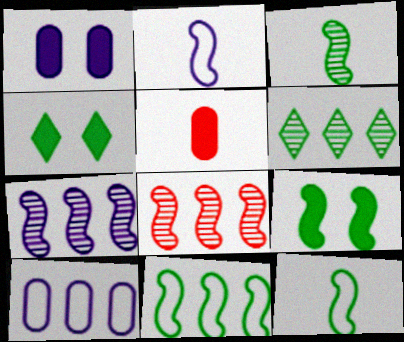[[2, 8, 9], 
[3, 9, 11]]